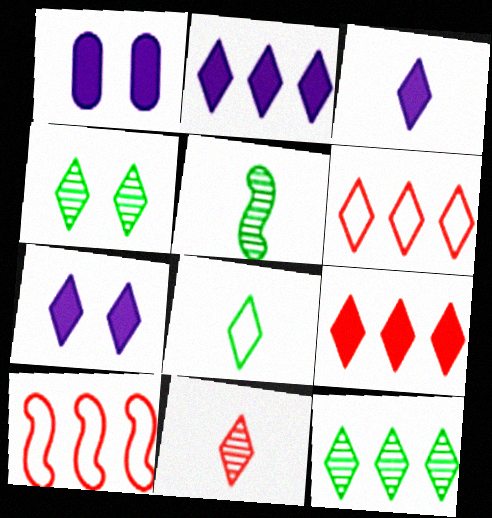[[1, 5, 6], 
[2, 3, 7], 
[2, 6, 12], 
[3, 4, 6], 
[3, 8, 11]]